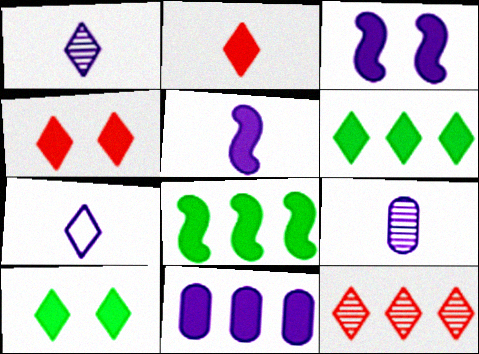[[5, 7, 9], 
[7, 10, 12]]